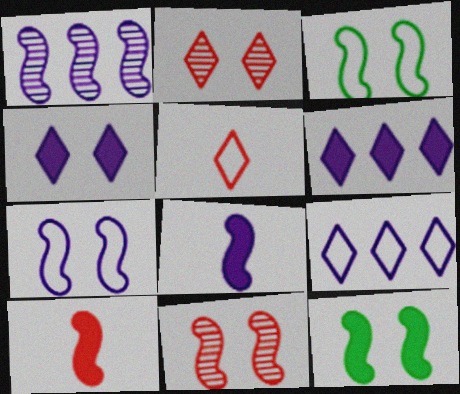[[1, 3, 10], 
[1, 7, 8], 
[7, 11, 12]]